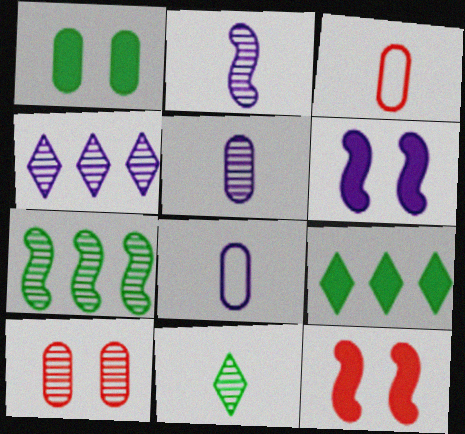[[4, 6, 8]]